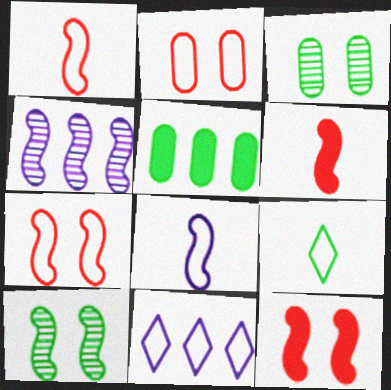[[3, 6, 11], 
[5, 9, 10]]